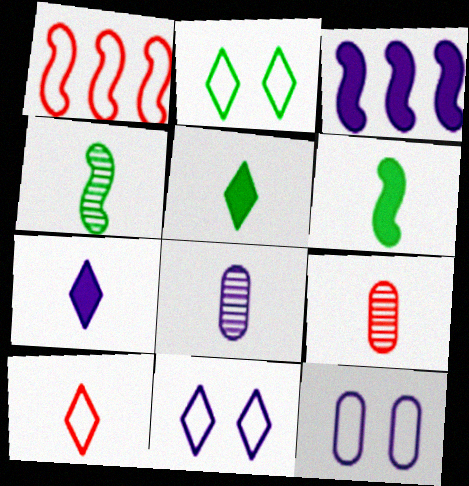[[2, 3, 9], 
[3, 8, 11], 
[6, 8, 10]]